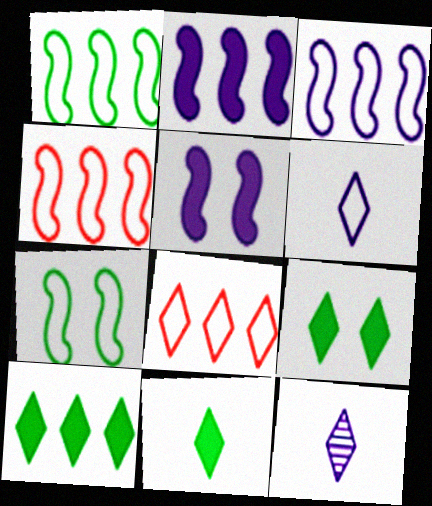[[1, 3, 4], 
[8, 9, 12], 
[9, 10, 11]]